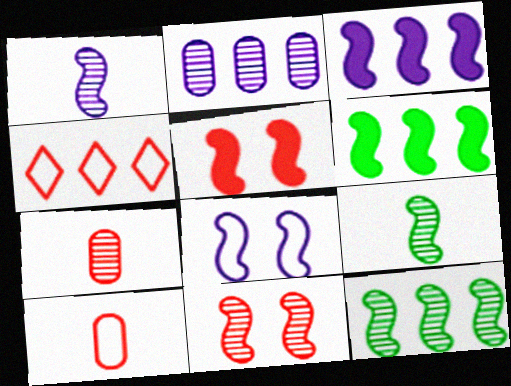[[1, 3, 8], 
[1, 11, 12], 
[2, 4, 6], 
[4, 5, 7]]